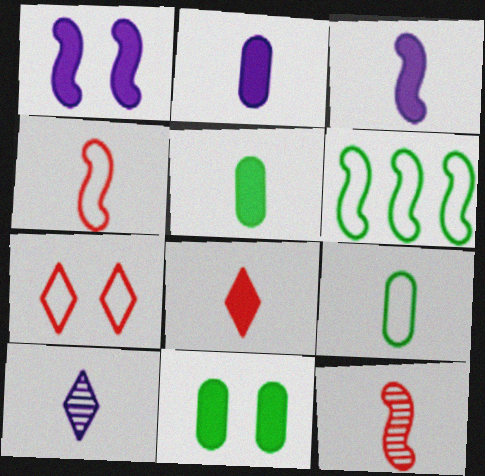[[1, 6, 12], 
[3, 5, 8], 
[4, 5, 10]]